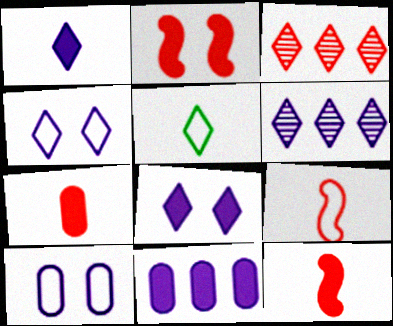[[1, 4, 6], 
[3, 5, 8]]